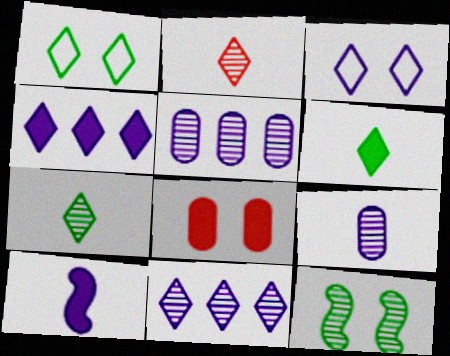[[1, 2, 4], 
[2, 5, 12], 
[3, 5, 10], 
[3, 8, 12]]